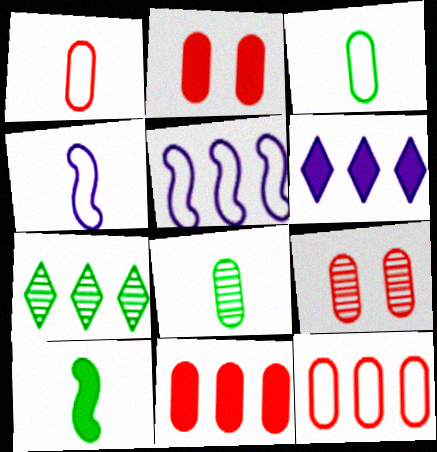[[1, 9, 11], 
[2, 4, 7], 
[2, 6, 10], 
[5, 7, 11]]